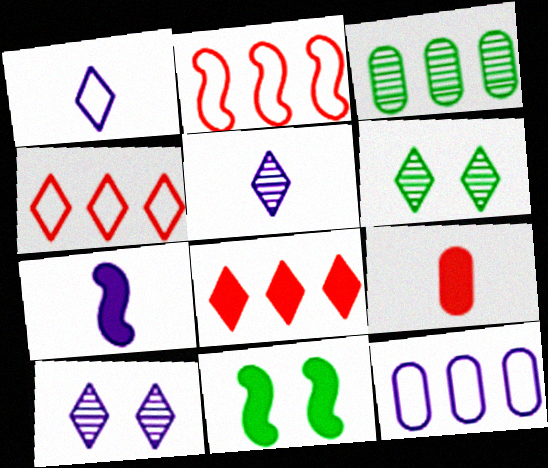[[1, 6, 8], 
[7, 10, 12]]